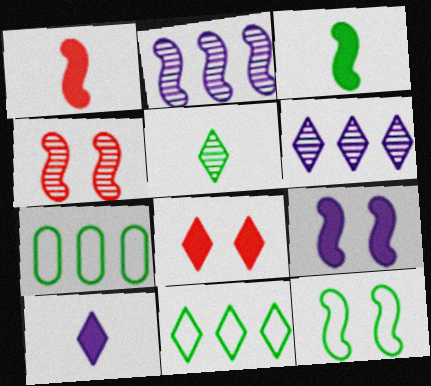[[1, 2, 12], 
[4, 7, 10], 
[4, 9, 12]]